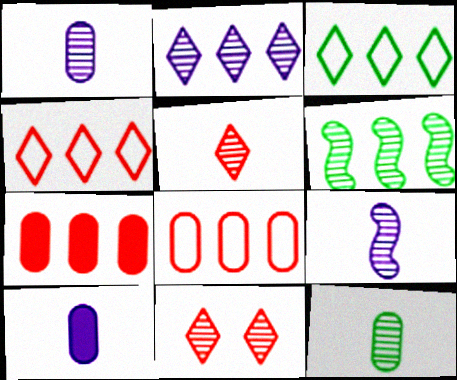[[1, 6, 11], 
[5, 9, 12]]